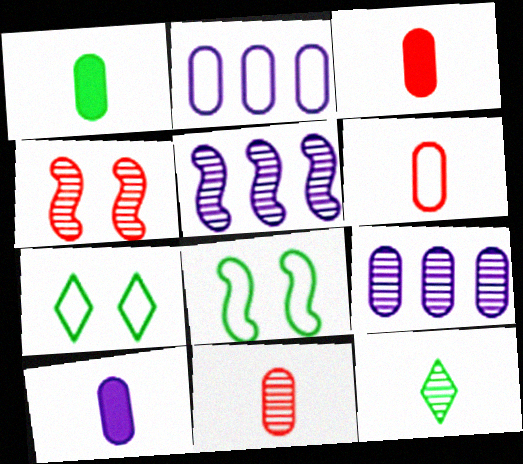[[1, 3, 10], 
[3, 5, 7], 
[3, 6, 11], 
[4, 9, 12]]